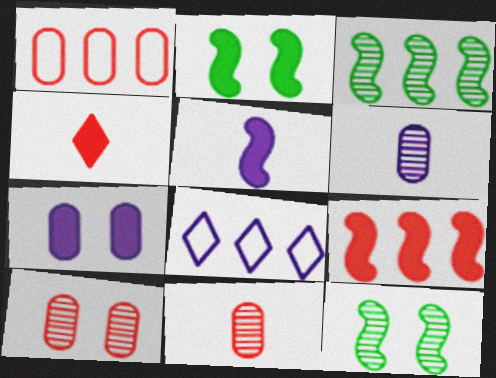[[2, 5, 9], 
[2, 8, 11]]